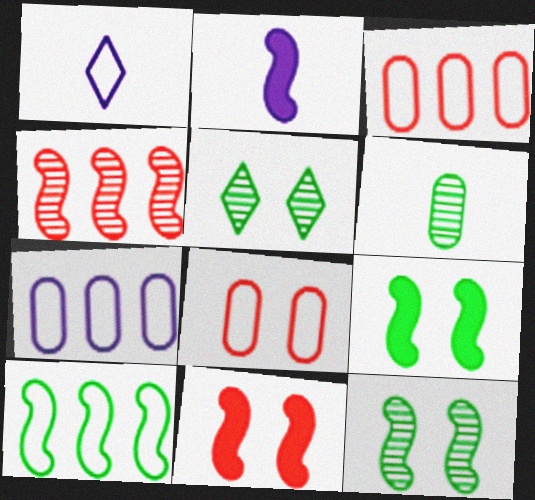[[1, 8, 10], 
[2, 3, 5]]